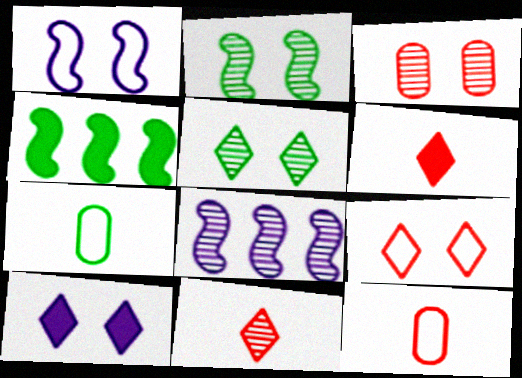[[4, 5, 7], 
[5, 9, 10]]